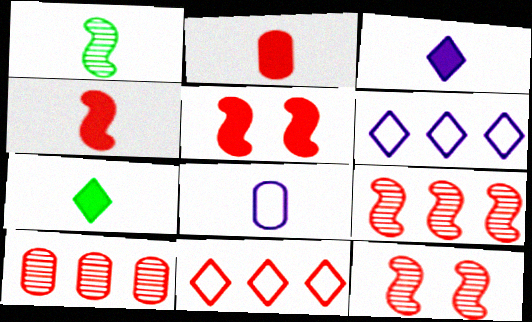[[2, 11, 12]]